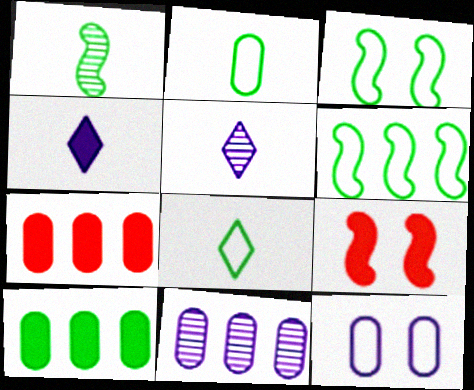[[3, 5, 7], 
[4, 9, 10], 
[8, 9, 11]]